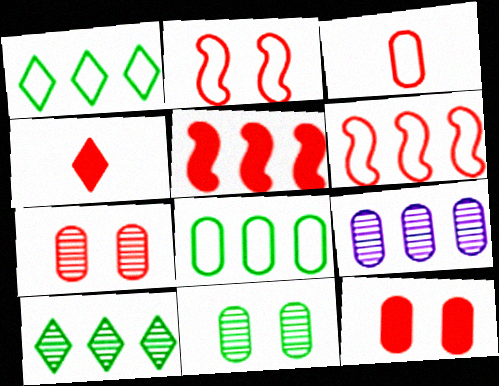[[1, 5, 9], 
[4, 5, 12], 
[4, 6, 7]]